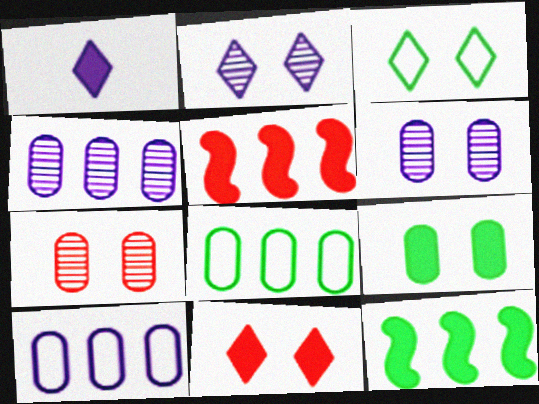[[1, 5, 9], 
[2, 3, 11]]